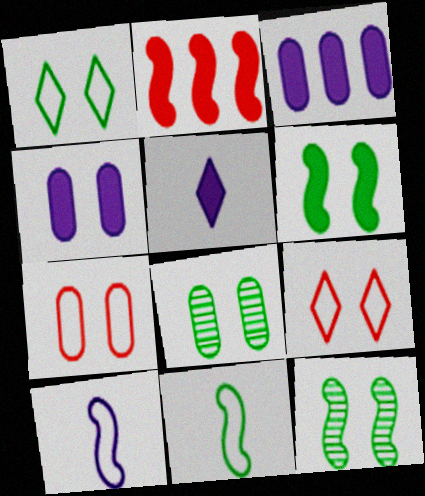[[1, 6, 8], 
[2, 10, 12], 
[4, 7, 8], 
[4, 9, 12]]